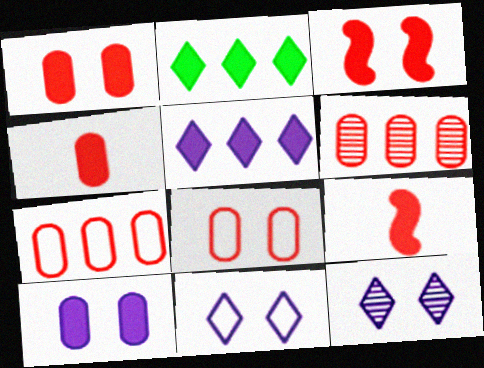[[2, 9, 10], 
[4, 6, 8]]